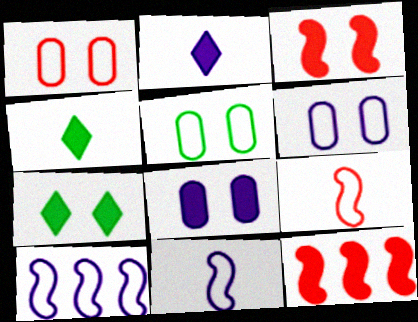[[1, 5, 6], 
[3, 7, 8], 
[4, 8, 12]]